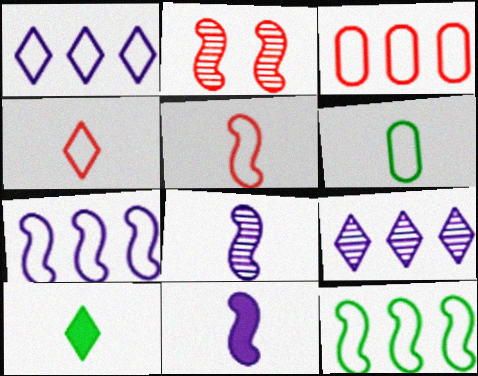[[1, 3, 12], 
[2, 11, 12]]